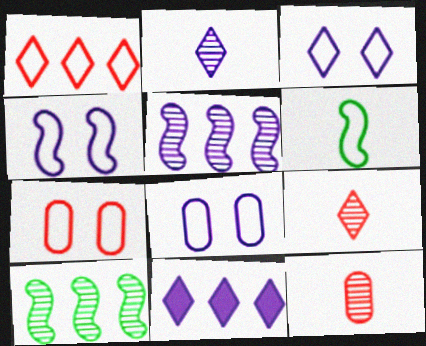[[1, 6, 8], 
[2, 3, 11], 
[3, 4, 8]]